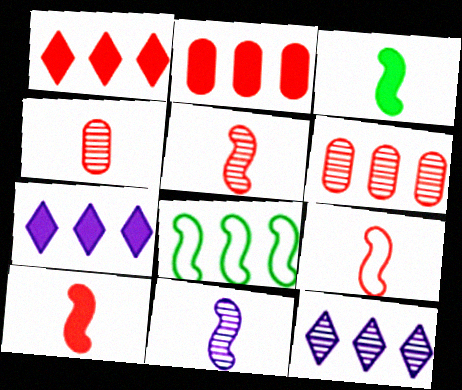[[2, 8, 12], 
[3, 9, 11], 
[5, 9, 10], 
[6, 7, 8]]